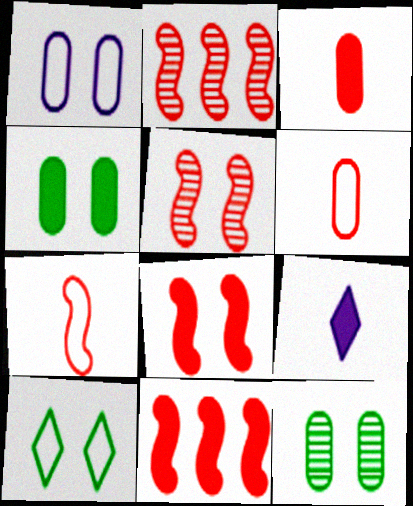[[2, 7, 8], 
[4, 9, 11], 
[5, 7, 11]]